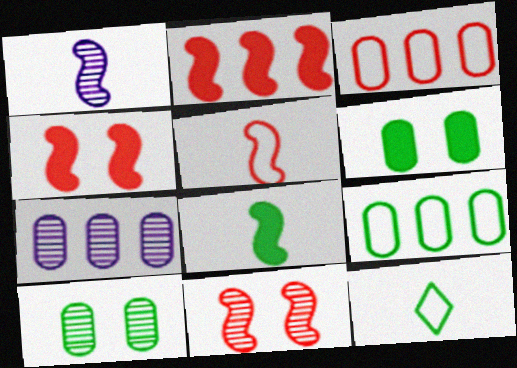[[1, 5, 8], 
[2, 5, 11], 
[4, 7, 12]]